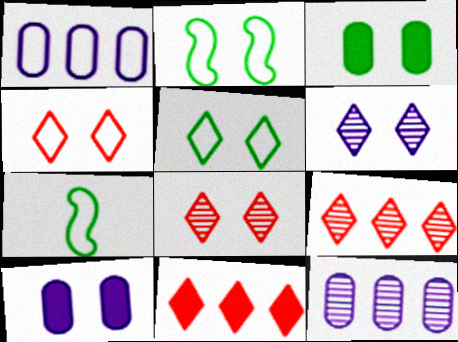[[1, 4, 7], 
[2, 8, 10], 
[7, 9, 10]]